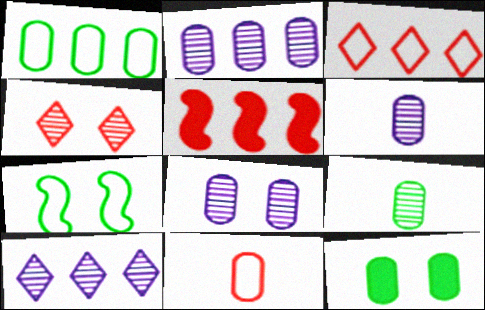[[1, 5, 10], 
[1, 9, 12], 
[2, 6, 8], 
[2, 11, 12], 
[4, 5, 11]]